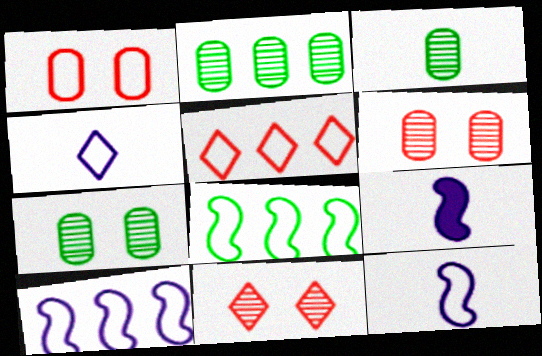[[1, 4, 8], 
[2, 3, 7], 
[5, 7, 9]]